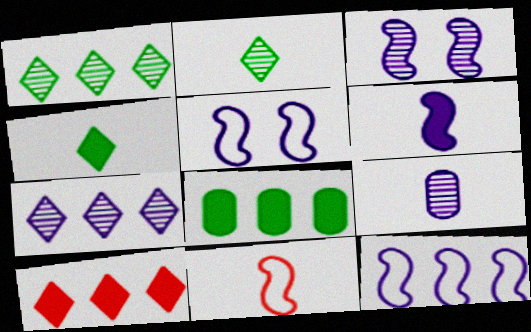[[3, 6, 12], 
[3, 7, 9], 
[4, 9, 11]]